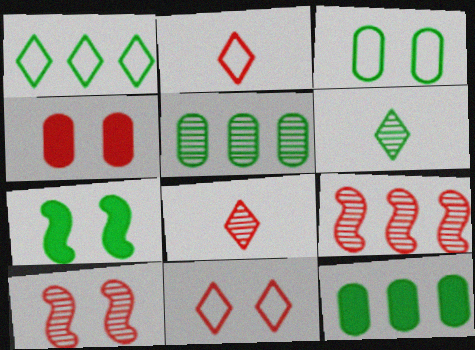[[2, 4, 9], 
[4, 10, 11]]